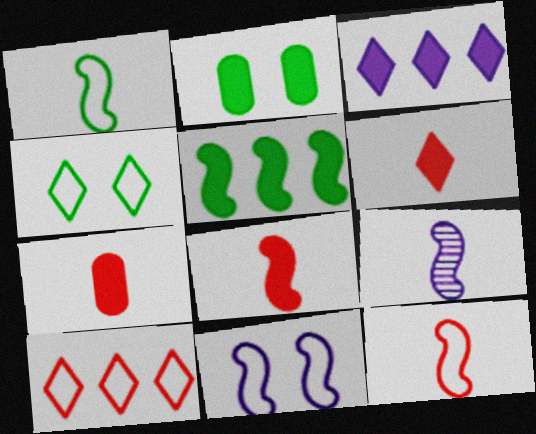[[1, 8, 9], 
[2, 3, 8], 
[2, 9, 10], 
[6, 7, 8]]